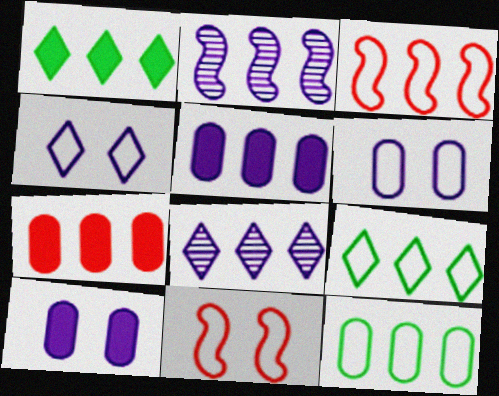[[2, 7, 9]]